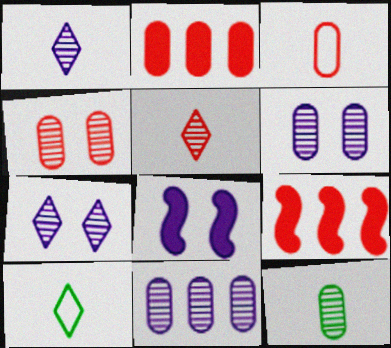[[2, 3, 4], 
[4, 11, 12], 
[6, 9, 10]]